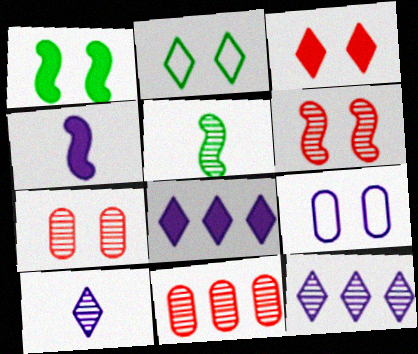[[2, 4, 11], 
[4, 9, 12], 
[5, 7, 12]]